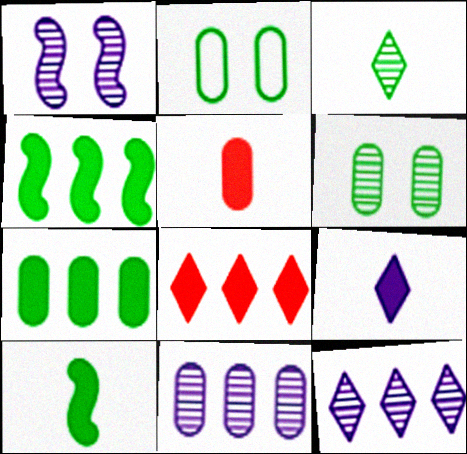[[2, 3, 4], 
[2, 5, 11], 
[5, 9, 10]]